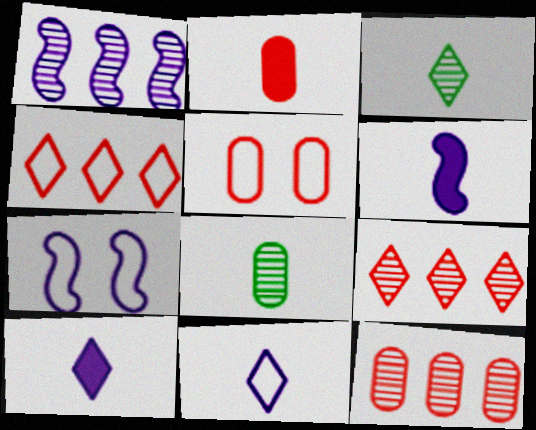[[1, 6, 7], 
[2, 5, 12]]